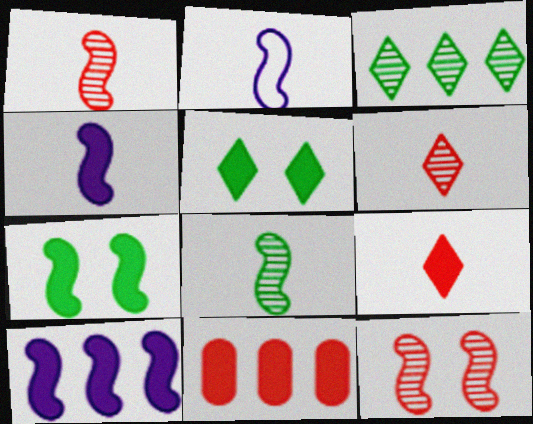[[4, 5, 11]]